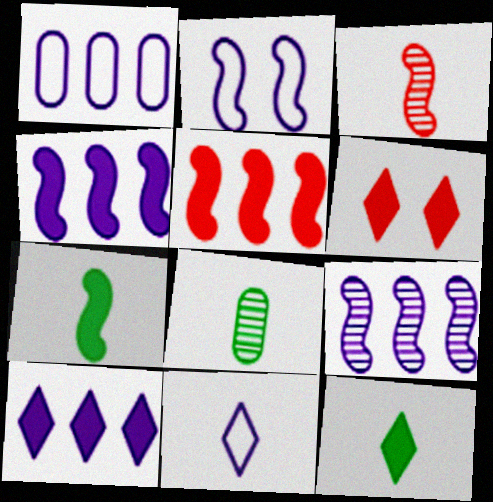[[1, 2, 11], 
[1, 9, 10], 
[6, 10, 12]]